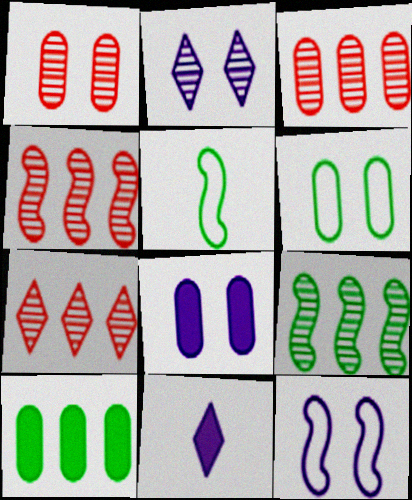[[1, 6, 8], 
[2, 8, 12], 
[3, 4, 7], 
[4, 6, 11], 
[5, 7, 8]]